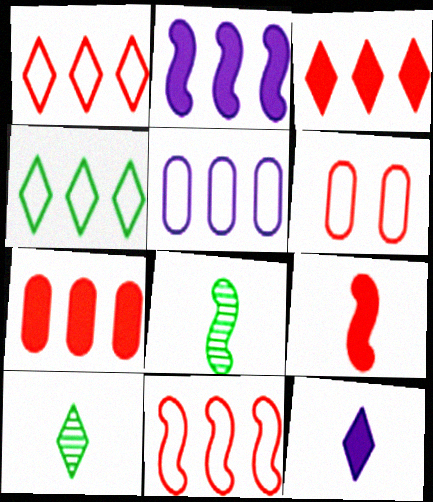[[2, 6, 10], 
[4, 5, 11]]